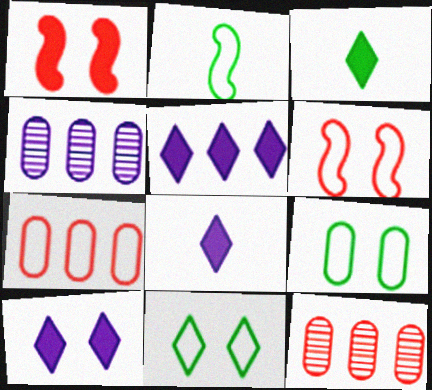[[2, 10, 12], 
[3, 4, 6], 
[5, 8, 10]]